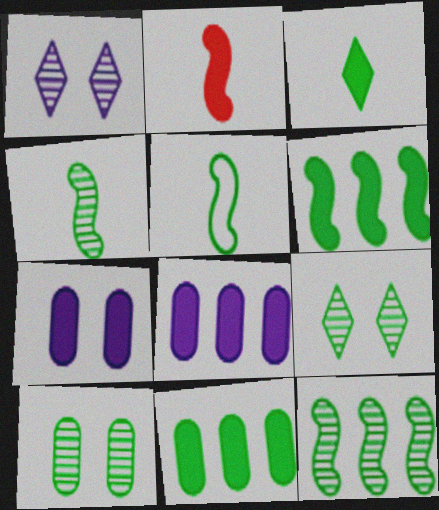[[5, 9, 11]]